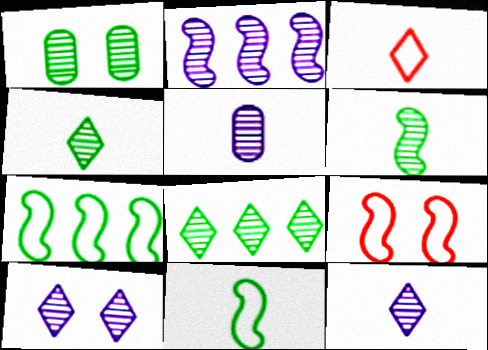[[1, 6, 8], 
[2, 5, 10]]